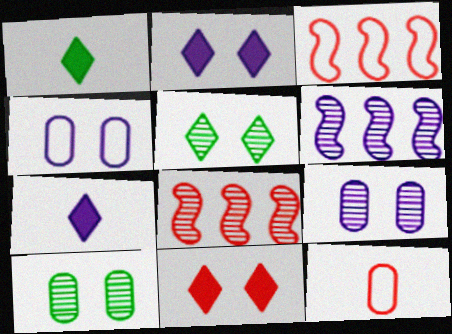[[1, 3, 9], 
[1, 4, 8], 
[3, 7, 10], 
[4, 6, 7], 
[8, 11, 12]]